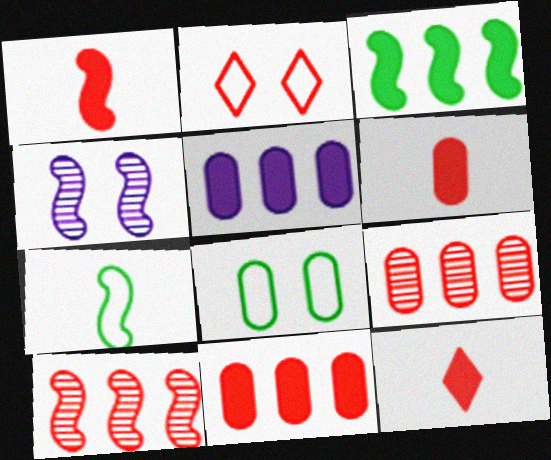[[1, 2, 9], 
[1, 6, 12], 
[2, 6, 10]]